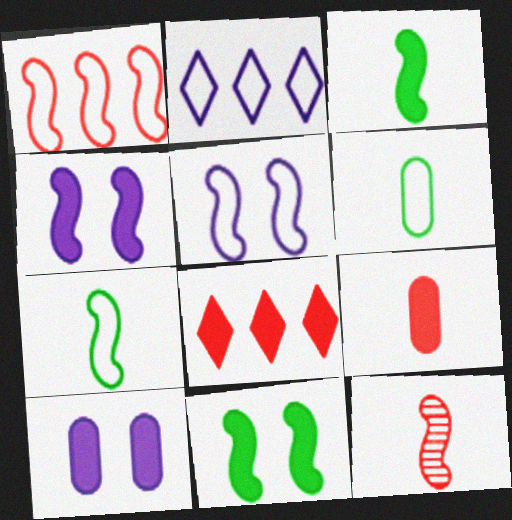[[1, 5, 7], 
[3, 8, 10]]